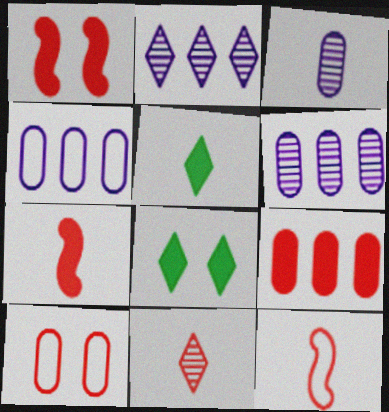[[3, 5, 12], 
[6, 8, 12]]